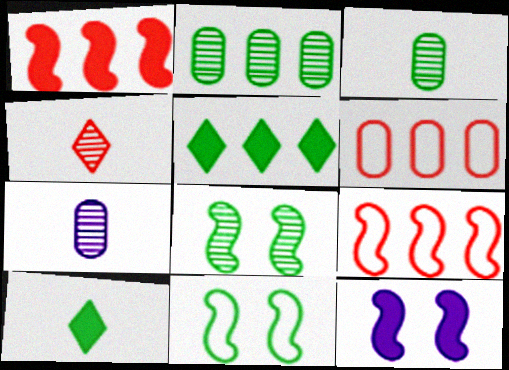[[2, 10, 11], 
[3, 5, 11]]